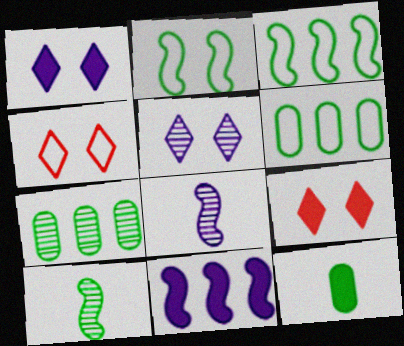[[6, 8, 9], 
[9, 11, 12]]